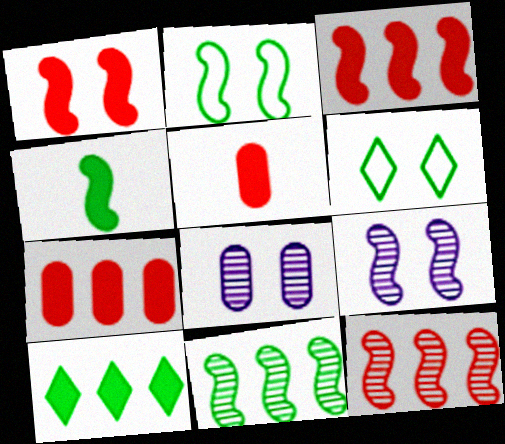[[1, 2, 9], 
[1, 6, 8], 
[2, 4, 11]]